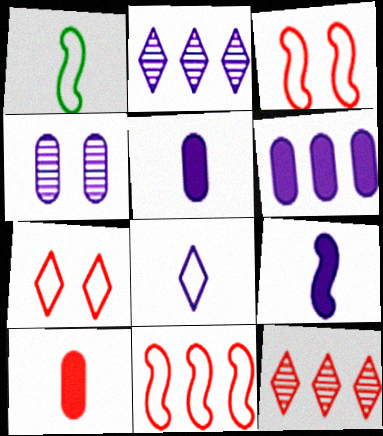[[3, 10, 12]]